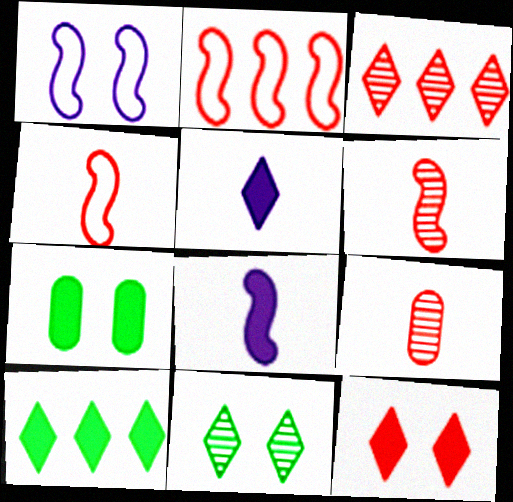[[1, 9, 10], 
[2, 9, 12], 
[5, 10, 12]]